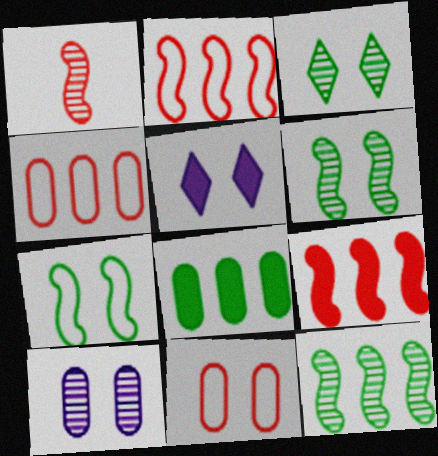[[5, 6, 11]]